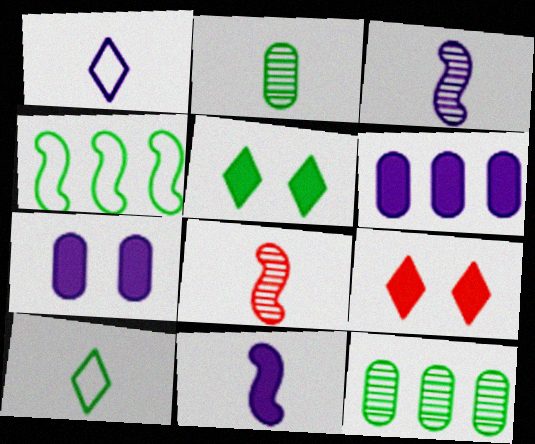[[2, 4, 5]]